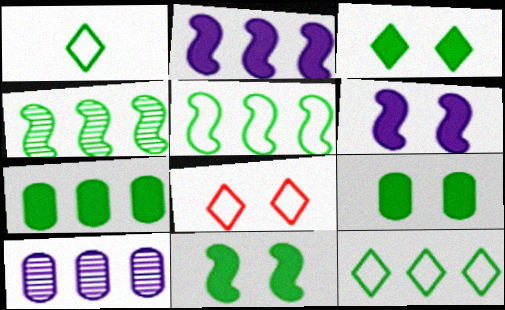[[1, 4, 9], 
[3, 9, 11], 
[4, 7, 12]]